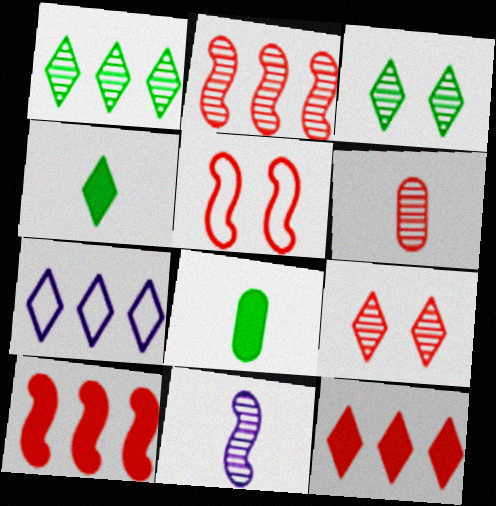[[1, 7, 12], 
[2, 6, 9], 
[4, 7, 9], 
[5, 6, 12]]